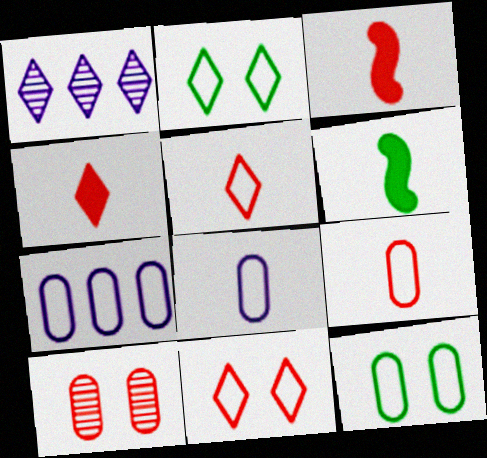[[1, 2, 4], 
[1, 3, 12], 
[7, 9, 12]]